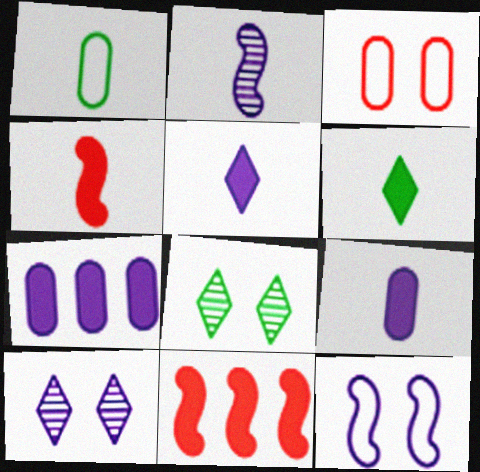[[1, 10, 11], 
[4, 6, 9]]